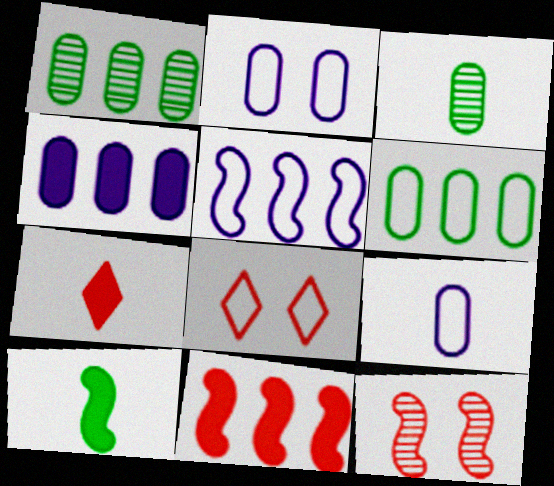[[5, 10, 12]]